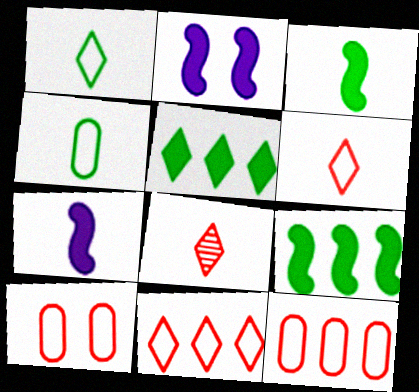[[4, 7, 8]]